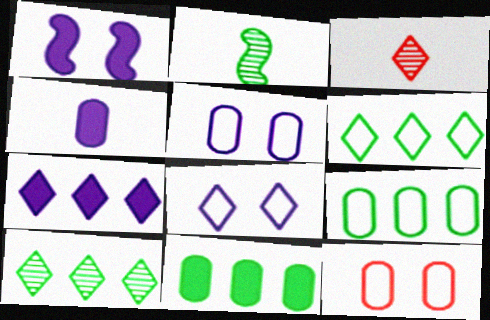[[1, 3, 9], 
[1, 4, 7], 
[2, 7, 12]]